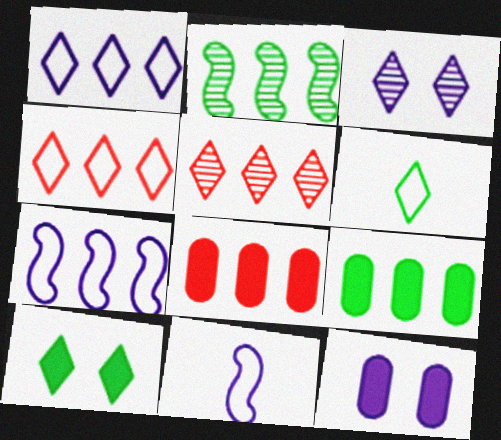[[1, 2, 8], 
[5, 7, 9]]